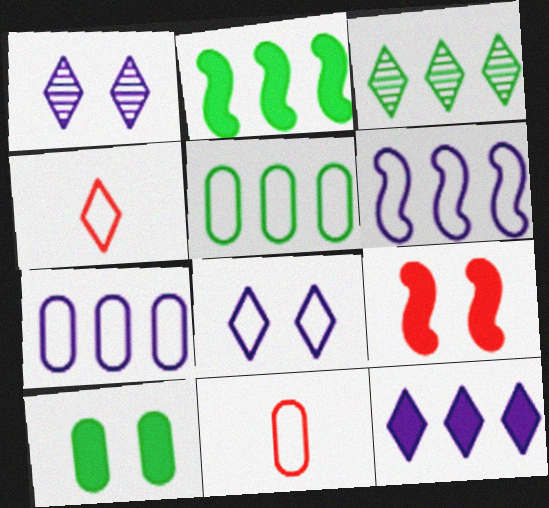[[1, 2, 11], 
[2, 3, 5]]